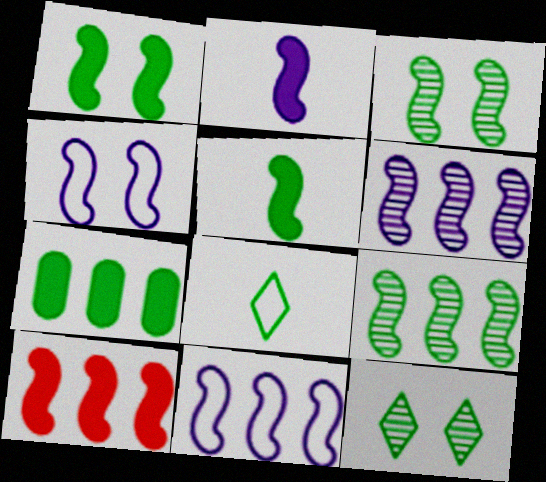[[1, 2, 10], 
[2, 4, 6], 
[3, 7, 8], 
[9, 10, 11]]